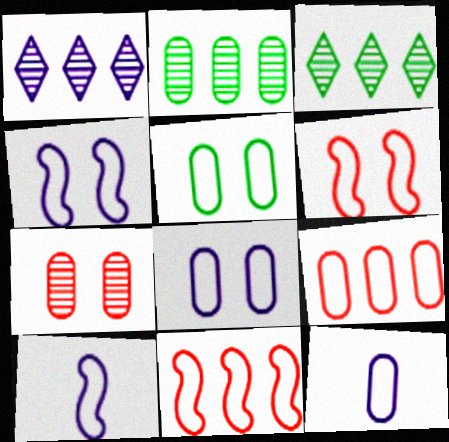[[5, 9, 12]]